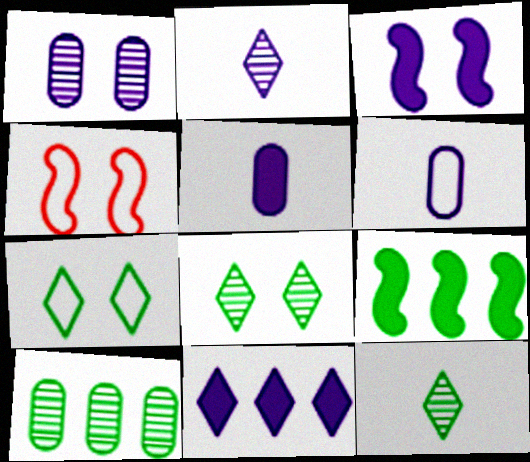[[3, 5, 11]]